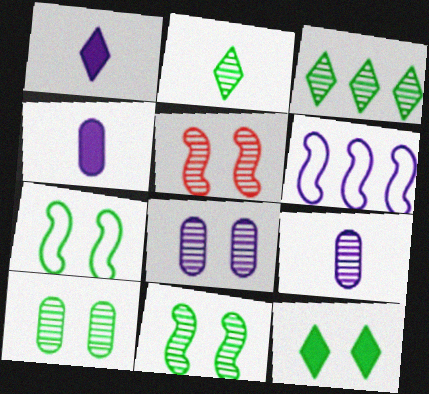[[1, 6, 8], 
[3, 5, 9], 
[7, 10, 12]]